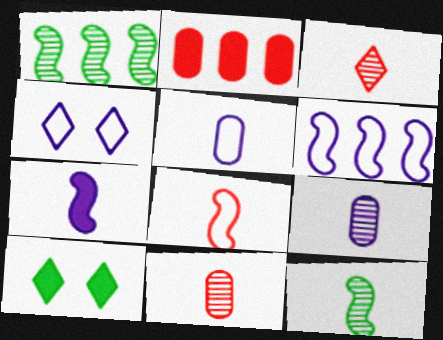[[2, 4, 12], 
[2, 7, 10], 
[3, 9, 12], 
[4, 5, 6], 
[6, 10, 11], 
[7, 8, 12]]